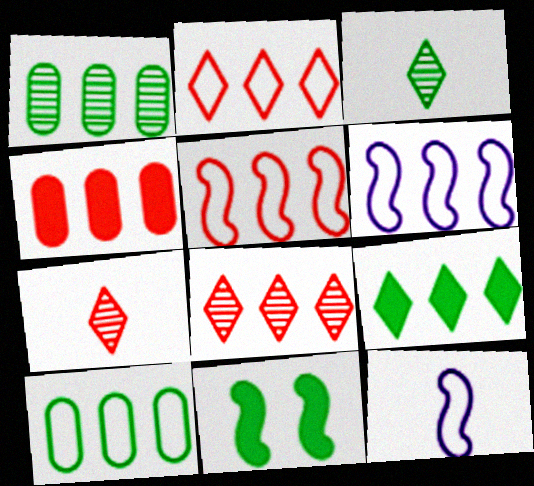[[2, 6, 10], 
[3, 10, 11], 
[4, 5, 8]]